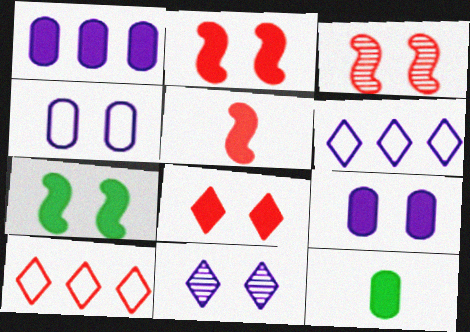[[3, 6, 12], 
[7, 8, 9]]